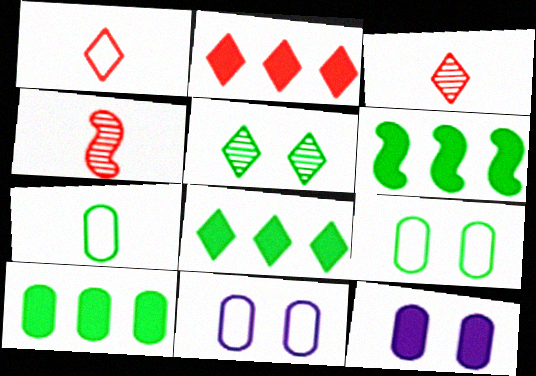[[3, 6, 11], 
[4, 8, 11], 
[5, 6, 7], 
[6, 8, 10]]